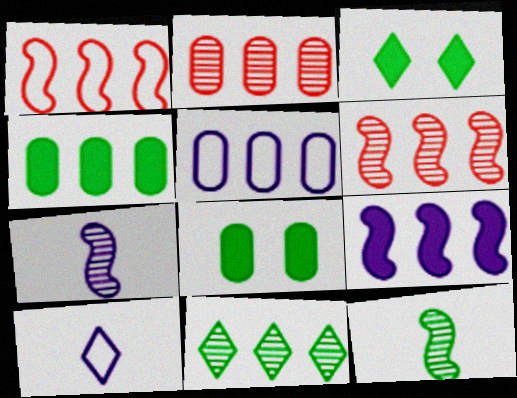[[2, 4, 5], 
[6, 8, 10]]